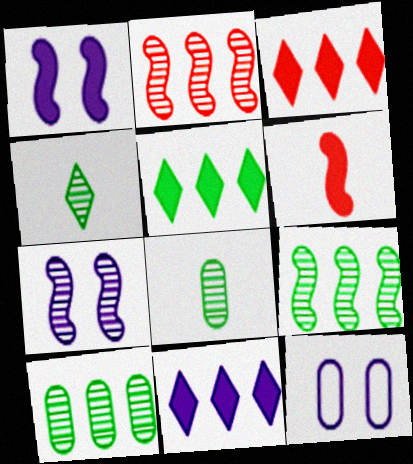[[3, 5, 11]]